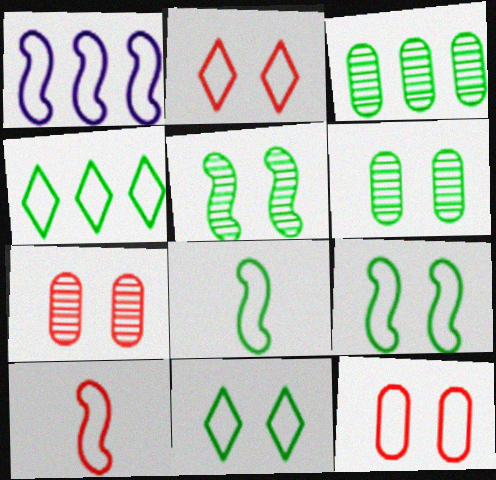[[1, 9, 10]]